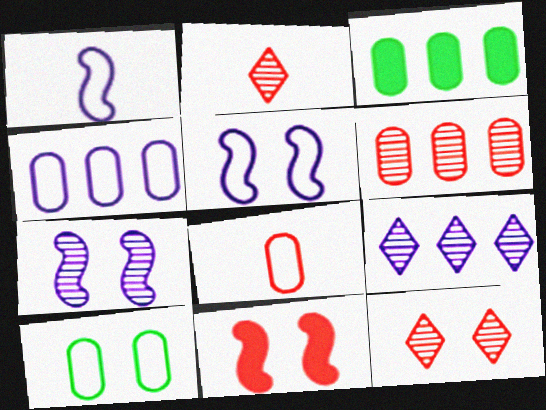[[1, 3, 12], 
[2, 3, 5], 
[3, 4, 6], 
[4, 8, 10]]